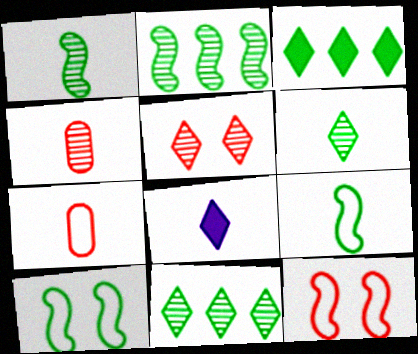[[1, 7, 8], 
[4, 8, 9]]